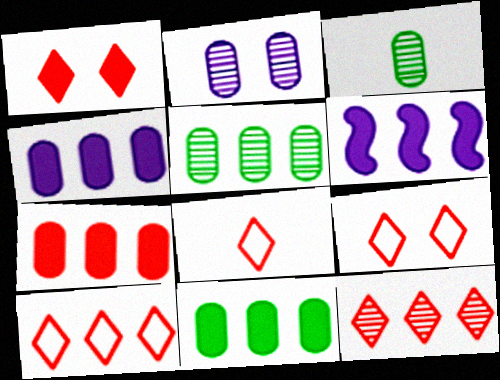[[1, 8, 12], 
[3, 6, 9], 
[4, 7, 11], 
[5, 6, 10], 
[8, 9, 10]]